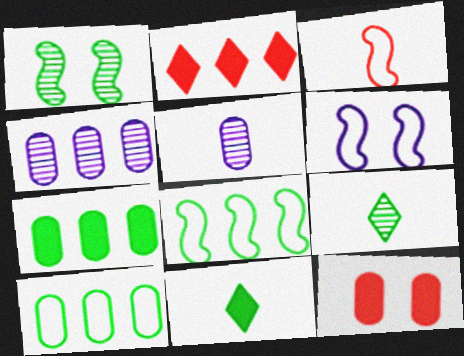[[1, 10, 11], 
[2, 4, 8], 
[3, 5, 11], 
[3, 6, 8], 
[5, 10, 12]]